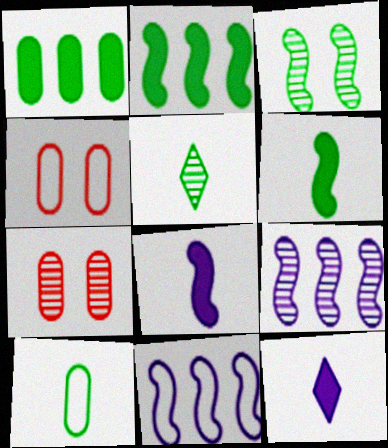[[5, 6, 10], 
[5, 7, 9]]